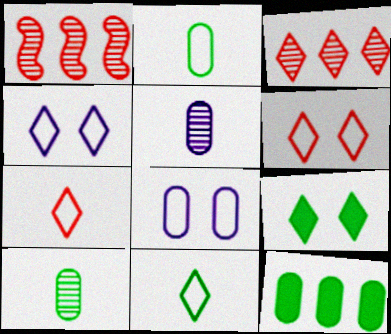[]